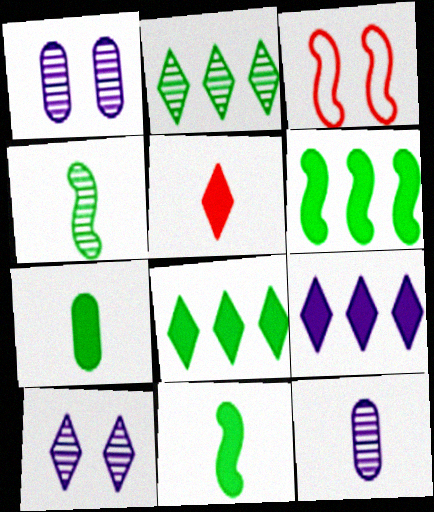[[3, 8, 12]]